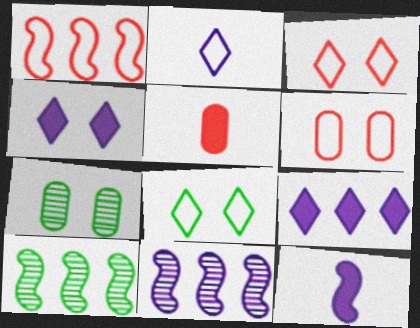[[5, 8, 11]]